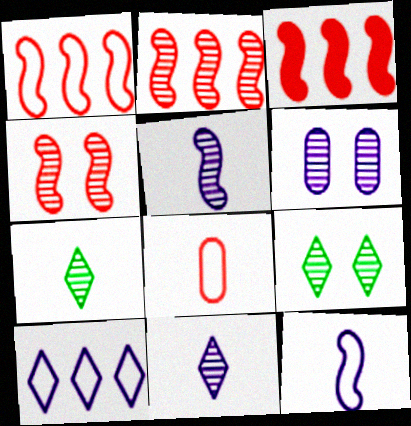[[1, 2, 3], 
[2, 6, 7], 
[4, 6, 9]]